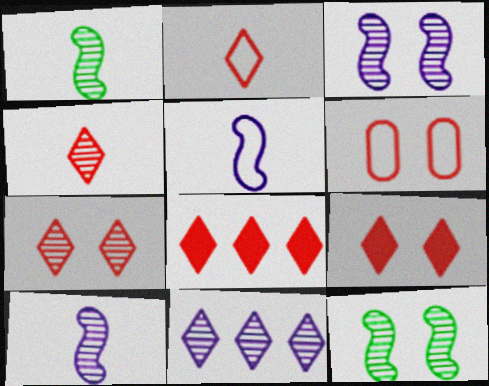[[2, 7, 8]]